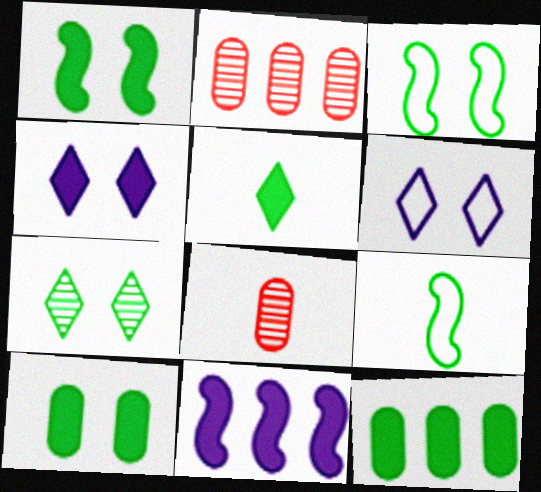[[1, 5, 12], 
[2, 4, 9], 
[3, 7, 10], 
[7, 9, 12]]